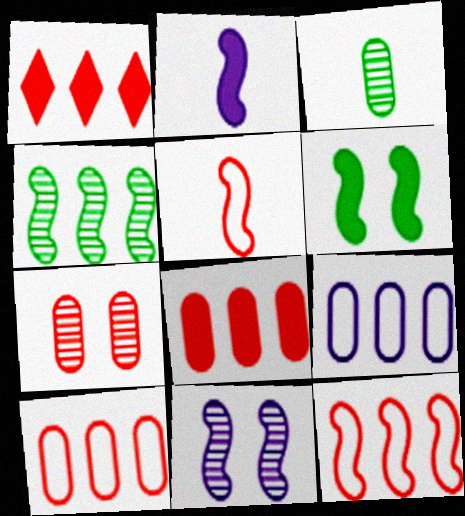[[1, 4, 9], 
[1, 5, 7]]